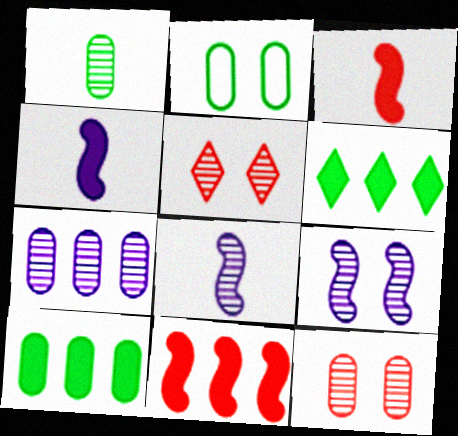[[1, 2, 10], 
[1, 7, 12]]